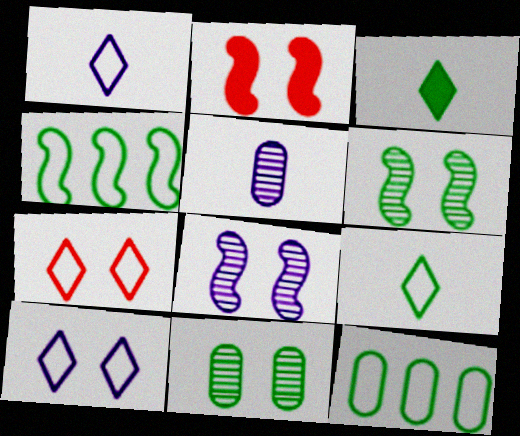[[2, 10, 11], 
[3, 4, 11], 
[3, 6, 12]]